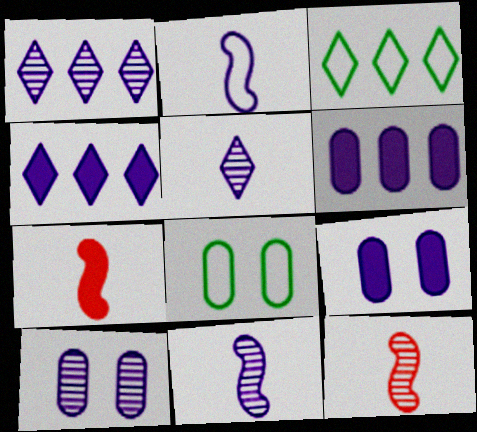[[1, 2, 9], 
[1, 7, 8], 
[1, 10, 11], 
[2, 4, 10], 
[3, 7, 10], 
[3, 9, 12], 
[4, 8, 12]]